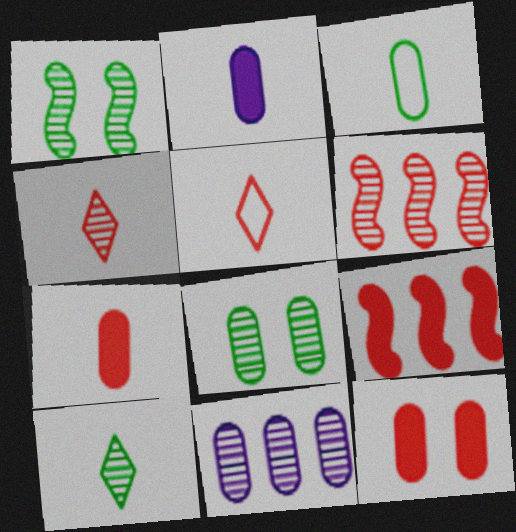[[1, 4, 11], 
[3, 11, 12], 
[5, 6, 12]]